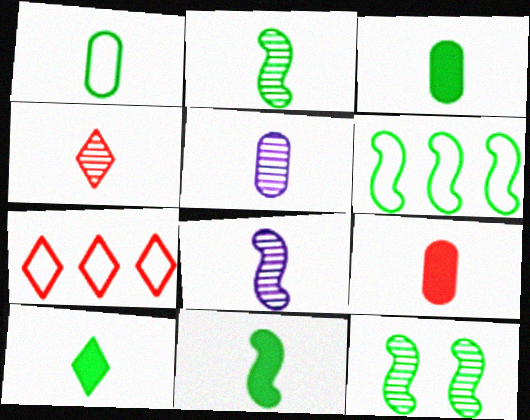[[1, 2, 10], 
[1, 5, 9], 
[2, 4, 5], 
[3, 10, 11], 
[6, 11, 12]]